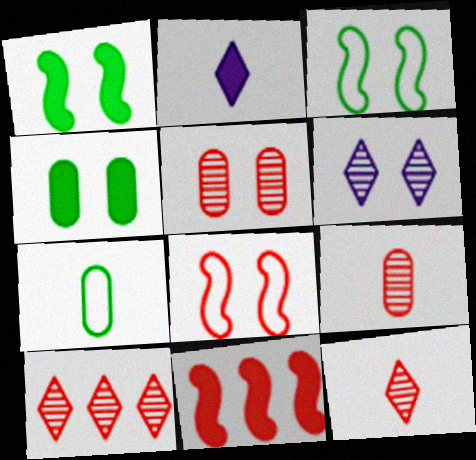[[2, 4, 11], 
[4, 6, 8], 
[6, 7, 11]]